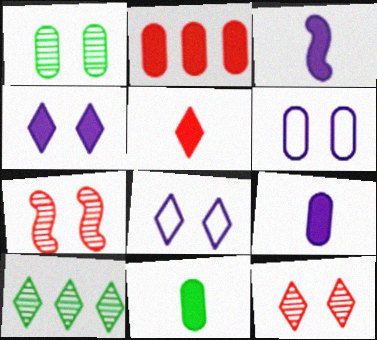[[3, 5, 11], 
[5, 8, 10]]